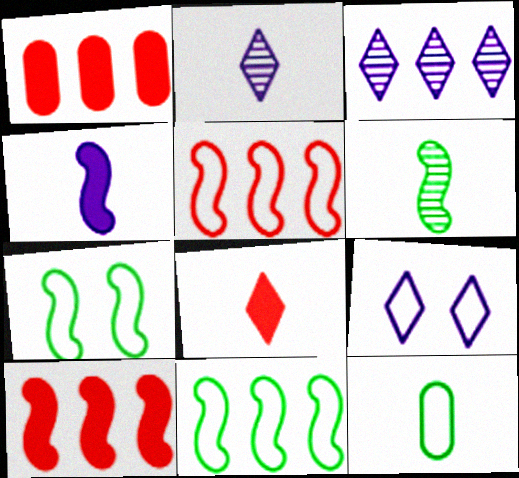[[1, 2, 7], 
[1, 3, 11], 
[1, 6, 9], 
[5, 9, 12]]